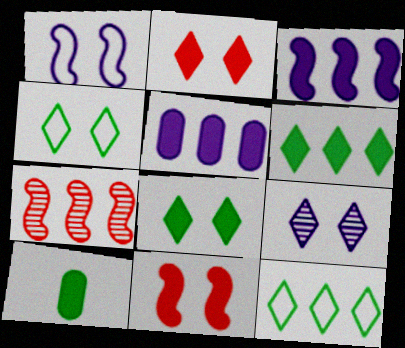[[2, 3, 10], 
[2, 4, 9], 
[5, 7, 12]]